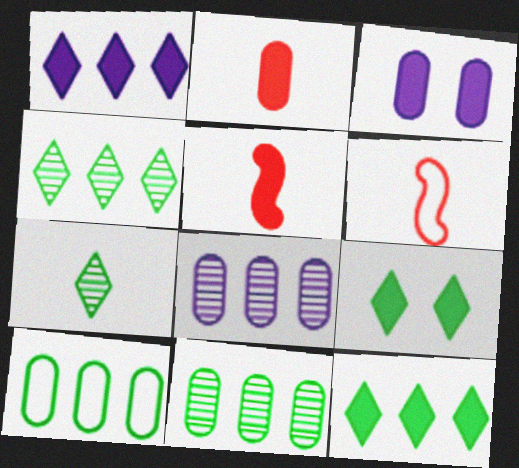[[3, 4, 6], 
[3, 5, 12], 
[6, 8, 9]]